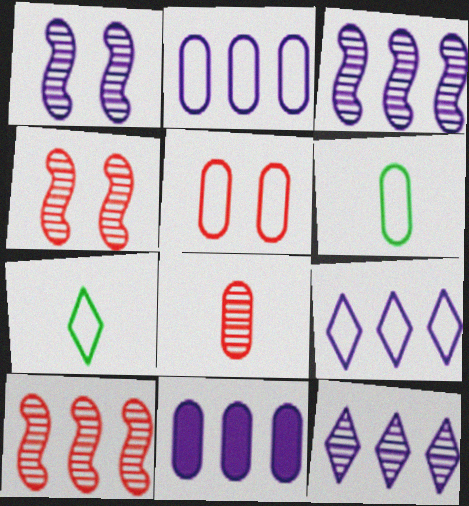[[2, 5, 6], 
[3, 9, 11], 
[4, 7, 11]]